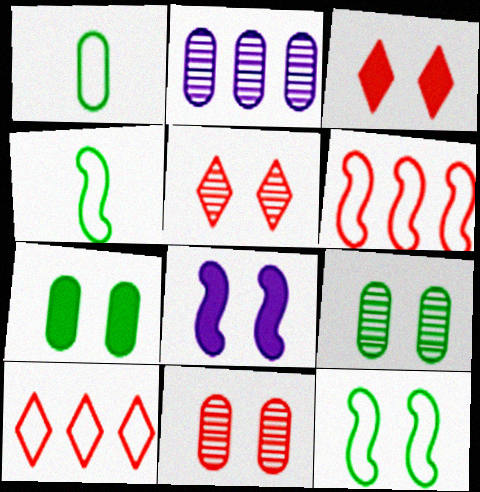[[2, 3, 4], 
[3, 7, 8]]